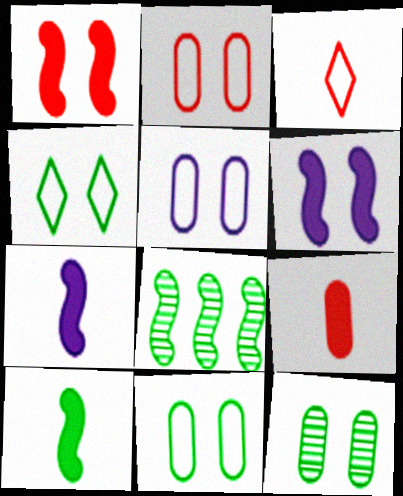[[2, 5, 11]]